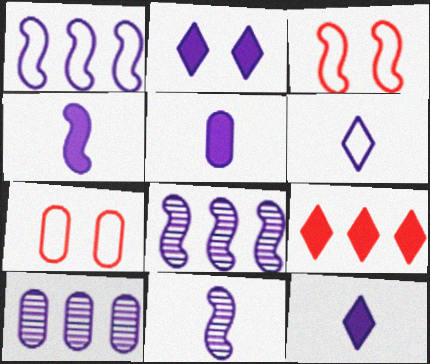[[4, 5, 12], 
[5, 6, 11]]